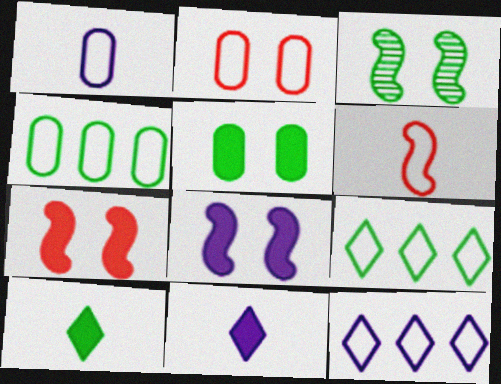[[1, 2, 4], 
[3, 4, 10]]